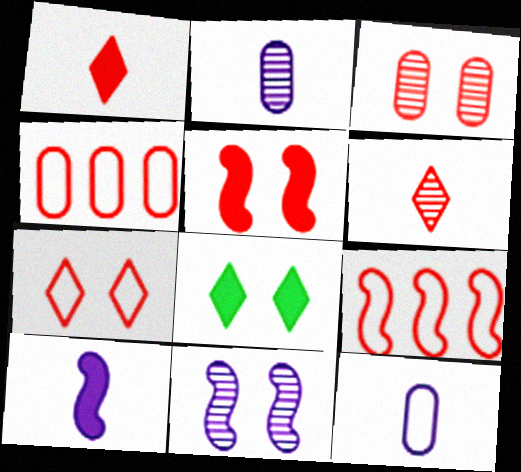[[1, 3, 9], 
[2, 8, 9], 
[3, 5, 7], 
[4, 5, 6]]